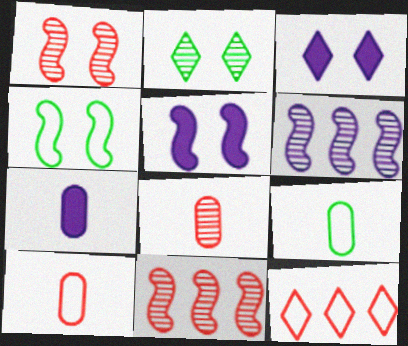[[1, 4, 5], 
[2, 6, 8], 
[3, 9, 11], 
[7, 8, 9]]